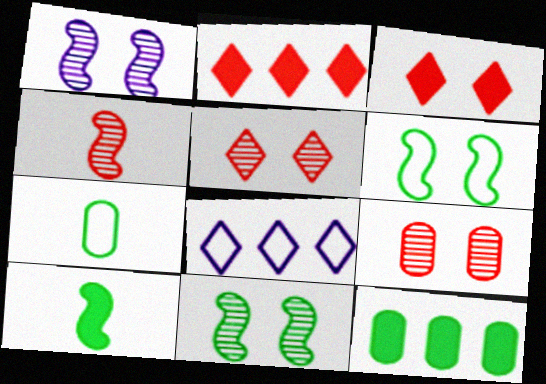[[1, 2, 7], 
[8, 9, 10]]